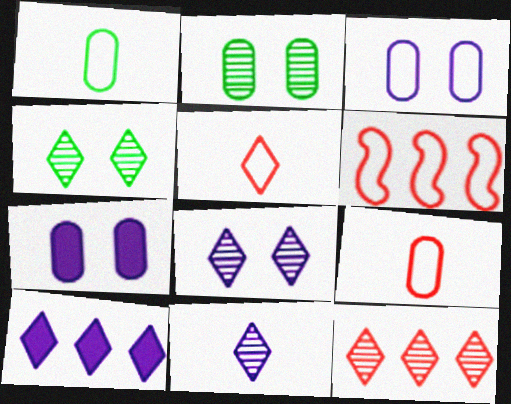[[4, 5, 10], 
[4, 11, 12]]